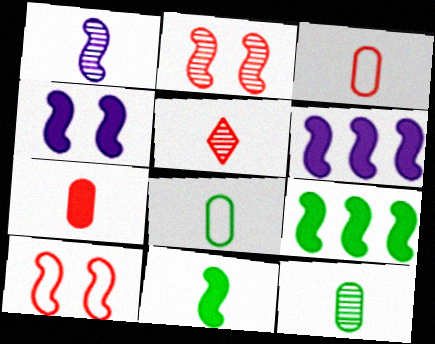[[1, 5, 12], 
[1, 9, 10]]